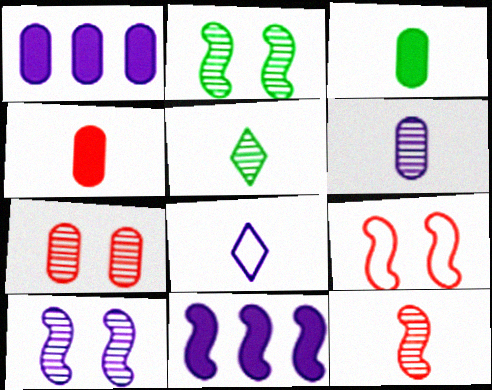[[1, 5, 9], 
[1, 8, 10], 
[3, 8, 12], 
[5, 6, 12]]